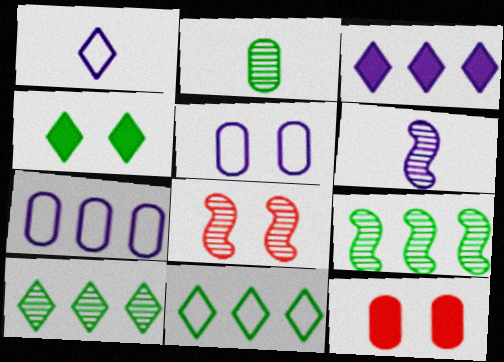[[1, 9, 12], 
[2, 7, 12], 
[3, 5, 6], 
[4, 5, 8], 
[6, 8, 9], 
[6, 11, 12]]